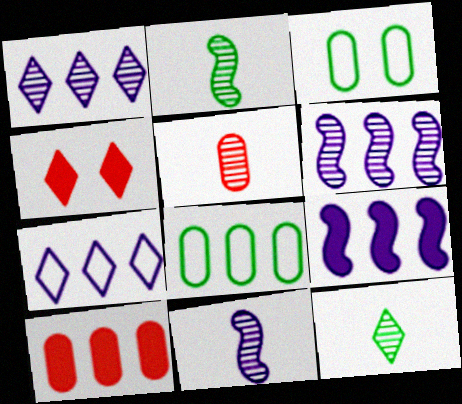[[4, 7, 12], 
[4, 8, 11], 
[5, 11, 12]]